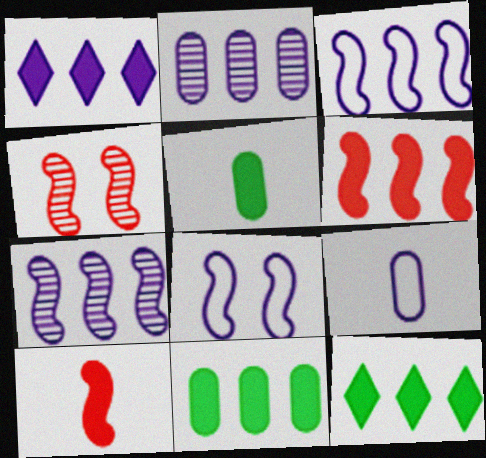[[1, 2, 3], 
[1, 6, 11], 
[4, 9, 12]]